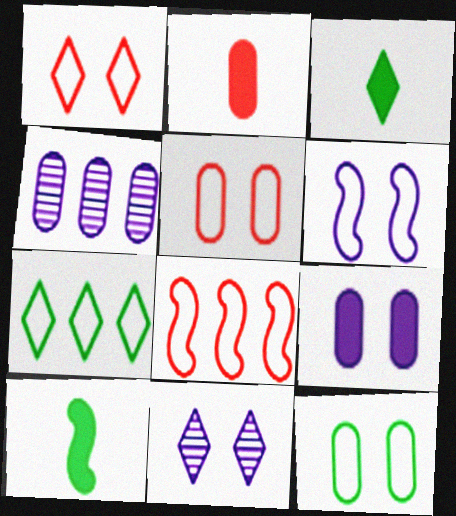[[1, 4, 10], 
[1, 6, 12], 
[2, 4, 12], 
[6, 9, 11]]